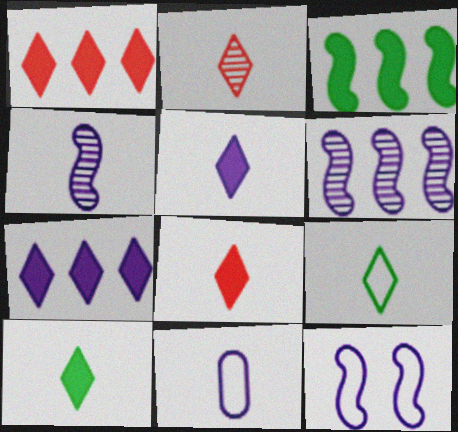[[2, 5, 9], 
[4, 5, 11], 
[5, 8, 10]]